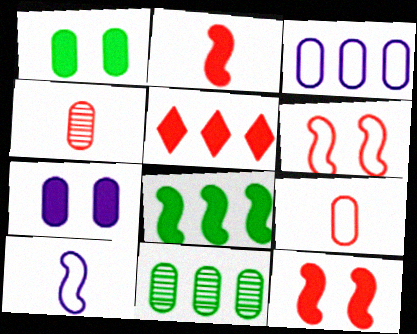[[1, 3, 4], 
[4, 5, 6], 
[7, 9, 11]]